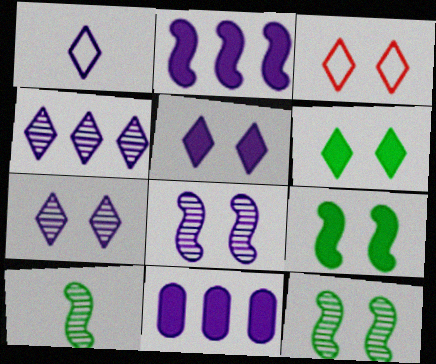[[1, 4, 5], 
[1, 8, 11], 
[3, 6, 7], 
[3, 10, 11]]